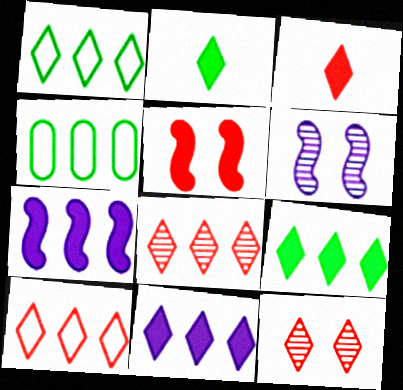[[1, 8, 11], 
[3, 4, 6], 
[3, 10, 12], 
[4, 7, 8]]